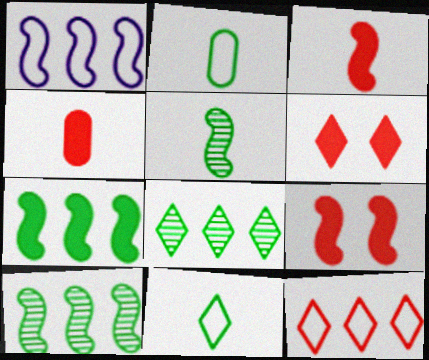[[1, 5, 9]]